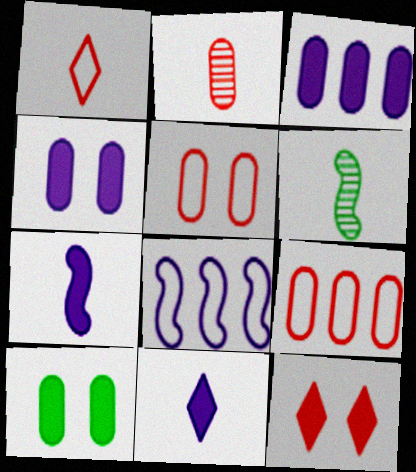[]